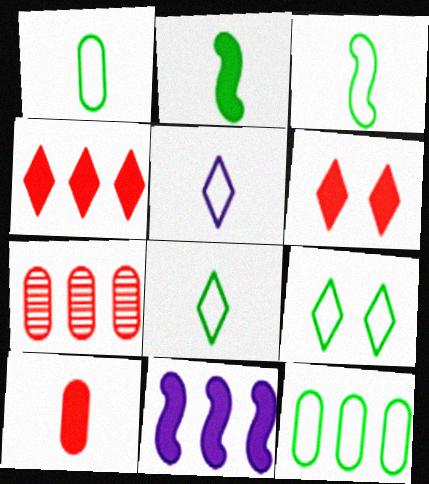[[1, 3, 8], 
[3, 9, 12]]